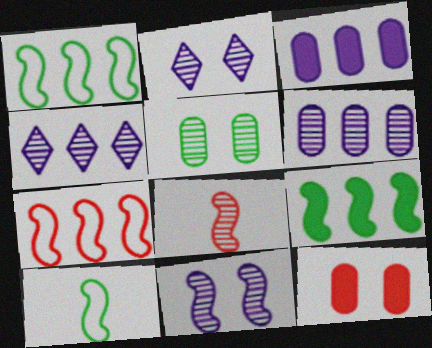[[4, 5, 8], 
[4, 10, 12]]